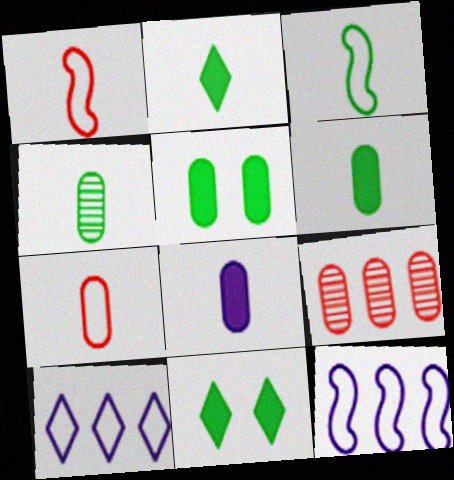[[2, 3, 4], 
[4, 7, 8]]